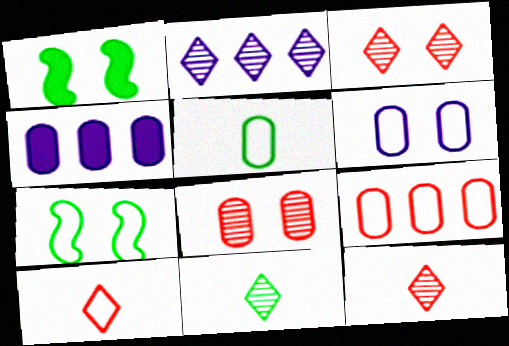[[1, 3, 6], 
[2, 3, 11], 
[4, 5, 8], 
[4, 7, 12], 
[5, 6, 9]]